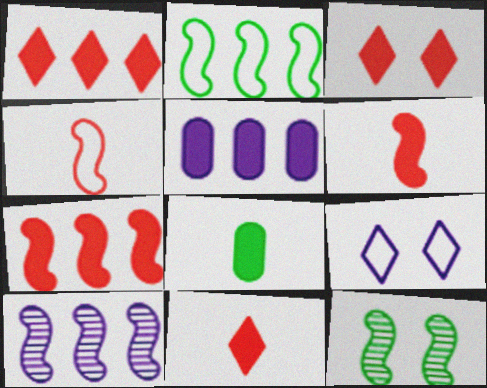[[1, 3, 11], 
[2, 7, 10]]